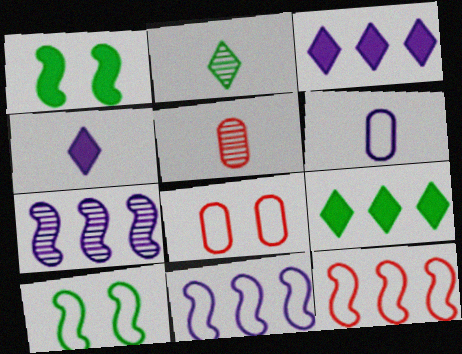[[3, 5, 10]]